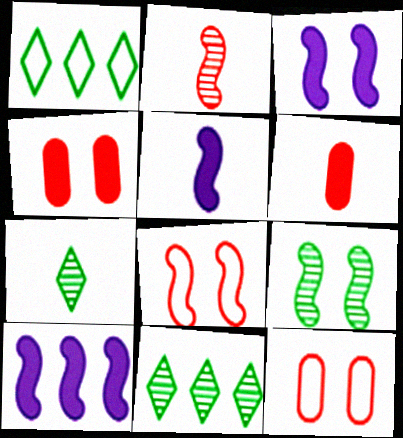[[3, 5, 10], 
[3, 8, 9], 
[5, 11, 12], 
[7, 10, 12]]